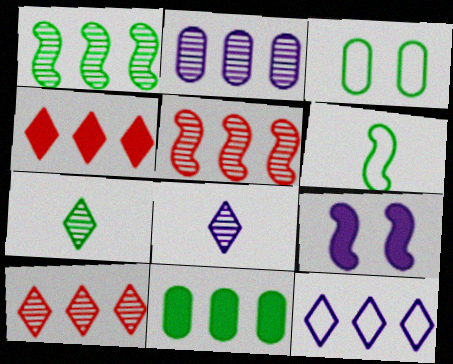[[1, 2, 10], 
[5, 6, 9], 
[5, 11, 12]]